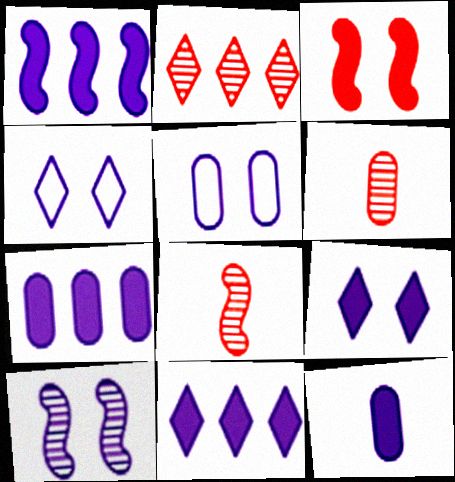[[1, 7, 11], 
[1, 9, 12], 
[5, 9, 10]]